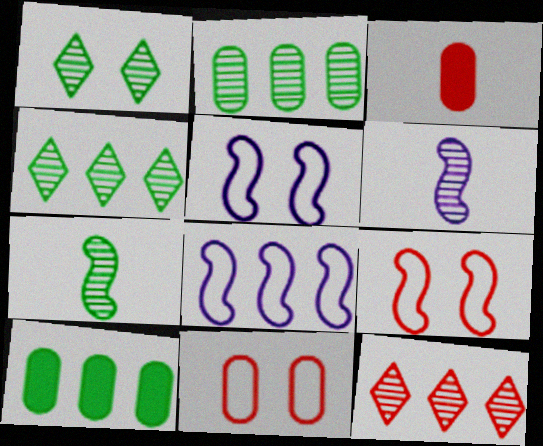[[1, 2, 7], 
[1, 3, 8], 
[3, 4, 5], 
[3, 9, 12], 
[8, 10, 12]]